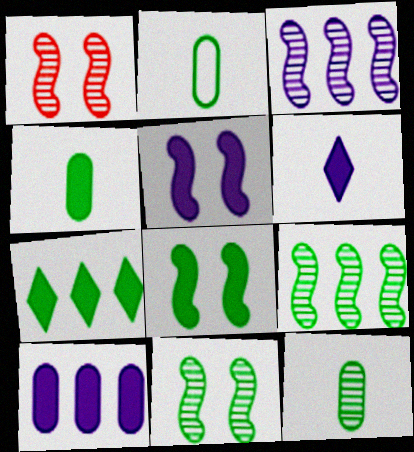[[2, 4, 12], 
[2, 7, 11], 
[4, 7, 8], 
[5, 6, 10]]